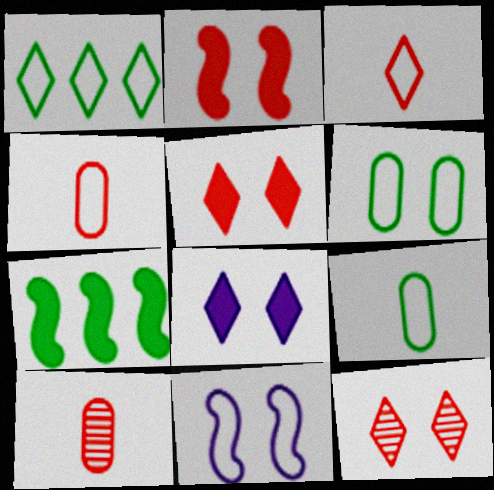[[1, 4, 11]]